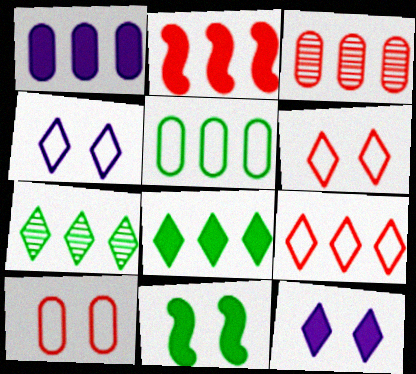[[1, 2, 8], 
[1, 3, 5], 
[2, 3, 9]]